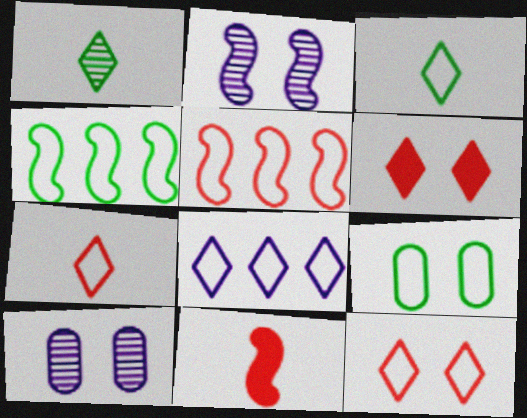[[1, 6, 8], 
[2, 4, 11], 
[2, 6, 9], 
[3, 4, 9], 
[3, 8, 12]]